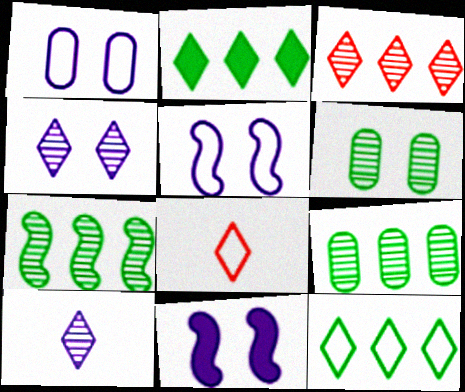[[1, 4, 11], 
[2, 4, 8], 
[8, 9, 11]]